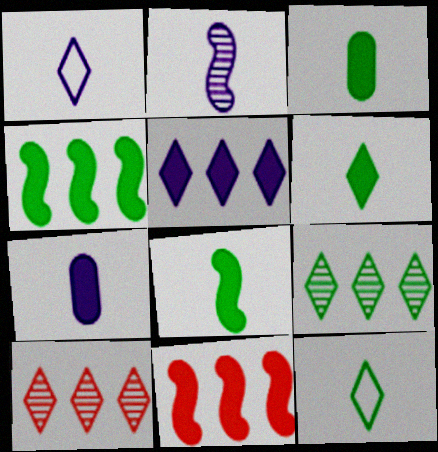[[1, 2, 7], 
[3, 6, 8]]